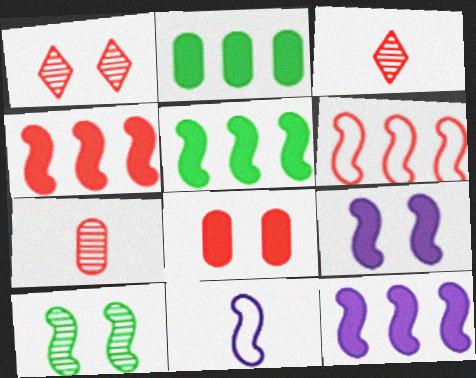[[1, 2, 11], 
[3, 6, 8], 
[4, 5, 12], 
[4, 10, 11]]